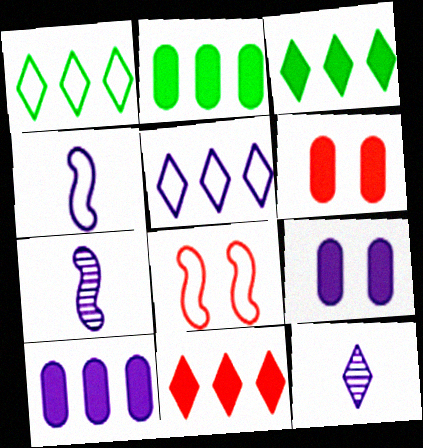[[1, 6, 7], 
[2, 8, 12], 
[5, 7, 9]]